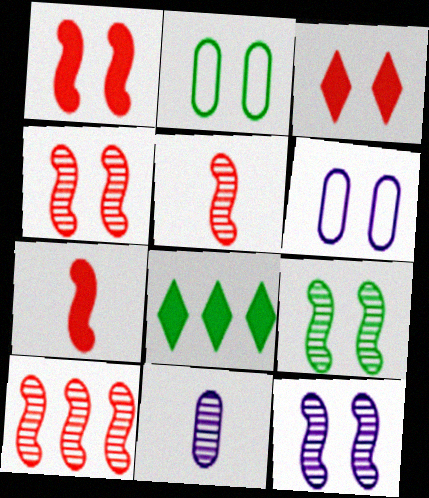[[2, 3, 12], 
[3, 6, 9], 
[4, 5, 10], 
[4, 9, 12], 
[5, 6, 8]]